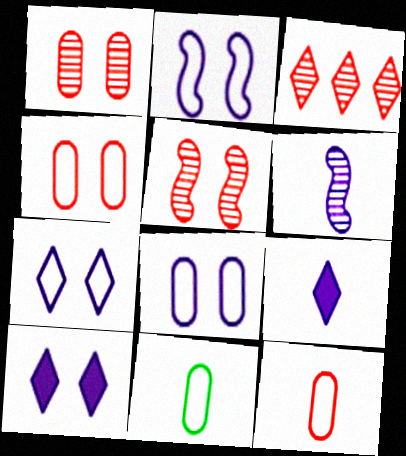[[2, 7, 8]]